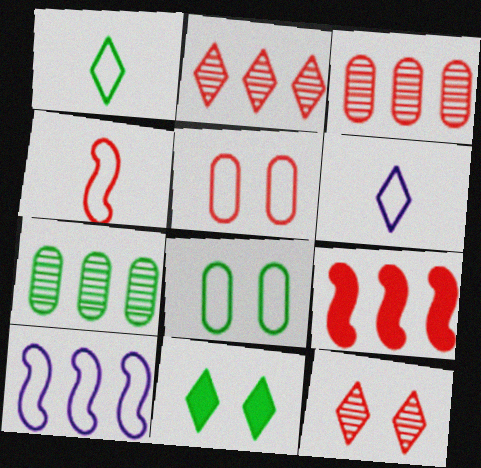[[1, 5, 10], 
[2, 6, 11]]